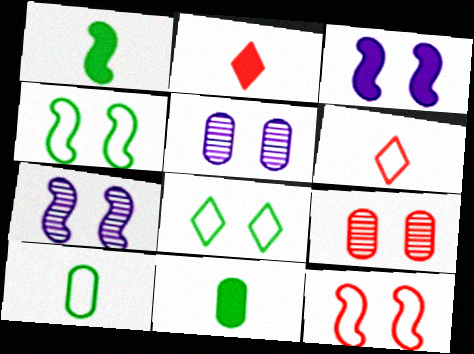[[3, 8, 9]]